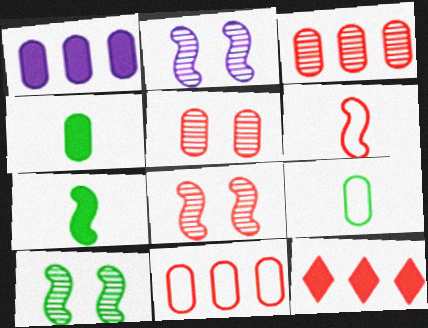[[1, 5, 9], 
[2, 8, 10], 
[2, 9, 12], 
[5, 6, 12]]